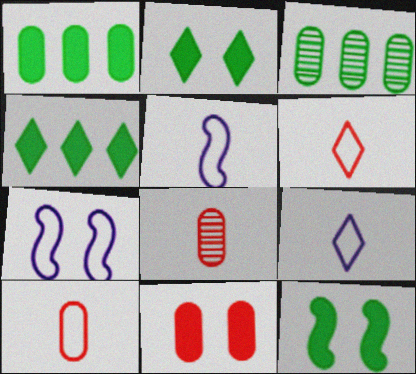[[4, 7, 8]]